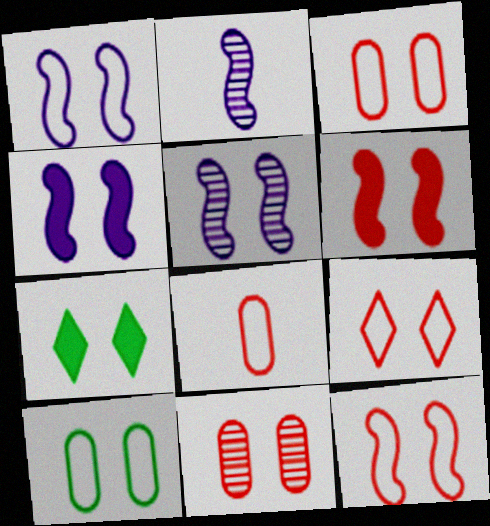[[1, 4, 5], 
[1, 7, 11], 
[1, 9, 10], 
[3, 5, 7], 
[3, 9, 12], 
[6, 9, 11]]